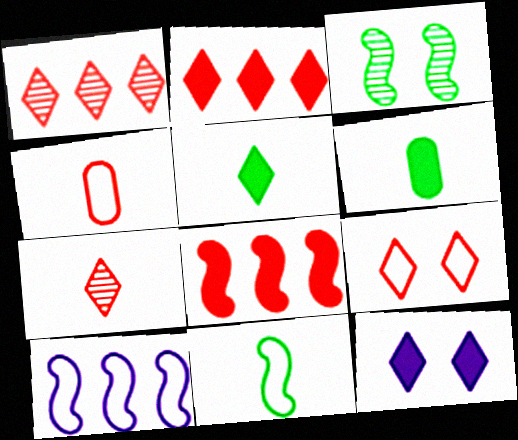[[2, 5, 12], 
[2, 7, 9], 
[6, 8, 12]]